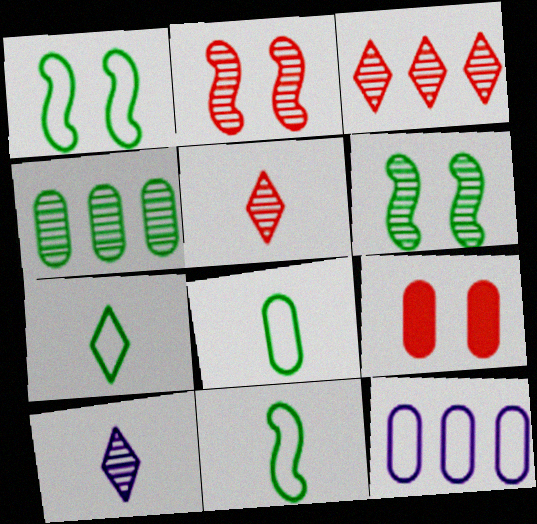[[2, 4, 10], 
[7, 8, 11]]